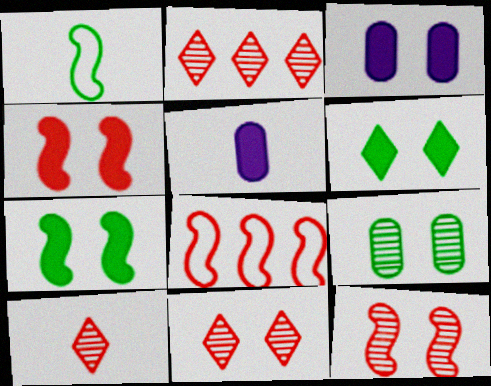[[1, 2, 3], 
[1, 5, 10], 
[2, 10, 11], 
[3, 4, 6]]